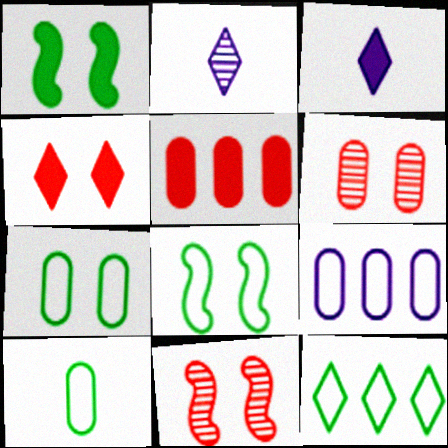[[1, 3, 5], 
[2, 4, 12], 
[2, 5, 8], 
[8, 10, 12]]